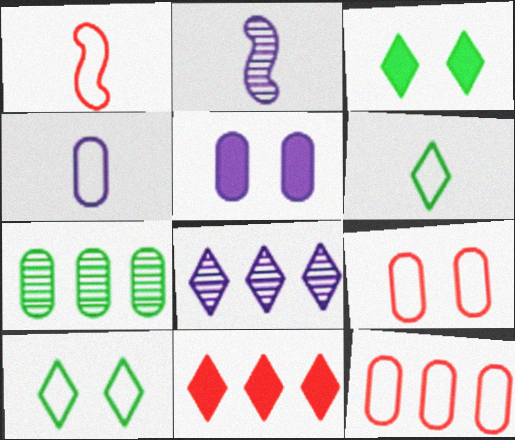[[1, 4, 6], 
[2, 3, 12]]